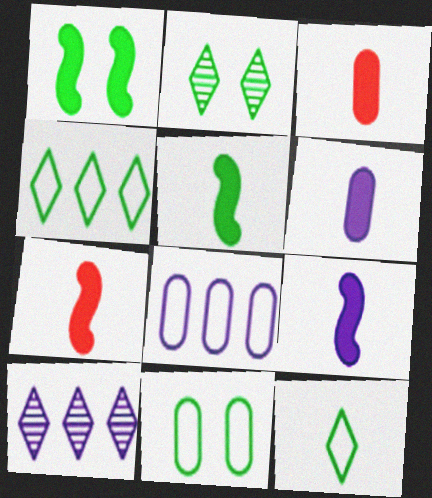[[1, 2, 11], 
[2, 7, 8], 
[5, 7, 9], 
[7, 10, 11]]